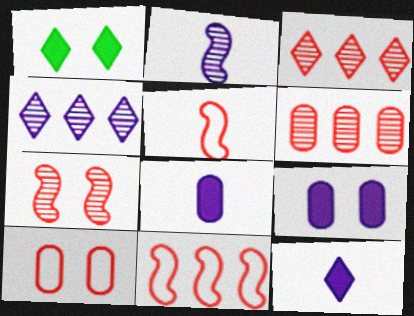[]